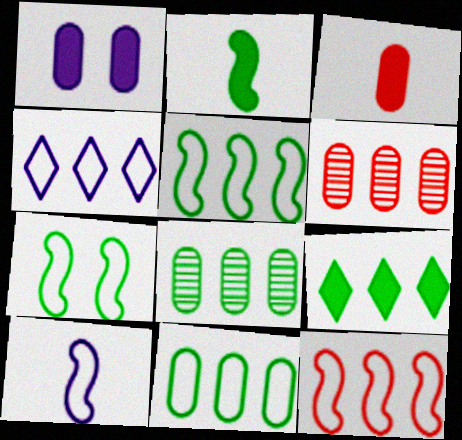[[4, 11, 12], 
[5, 8, 9], 
[7, 10, 12]]